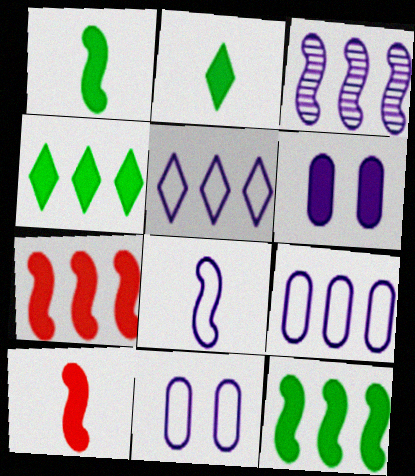[[2, 6, 7], 
[4, 6, 10], 
[5, 8, 11]]